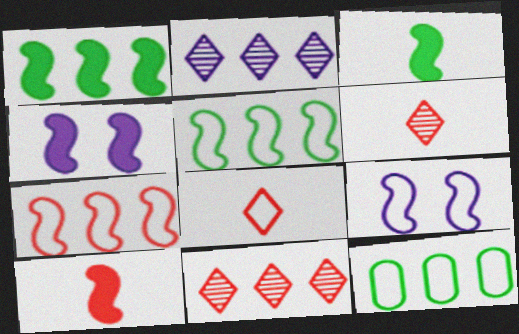[[1, 4, 10], 
[4, 6, 12], 
[8, 9, 12]]